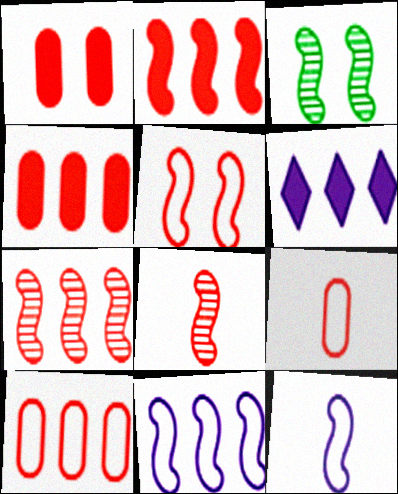[[2, 3, 12], 
[2, 5, 8], 
[3, 6, 9]]